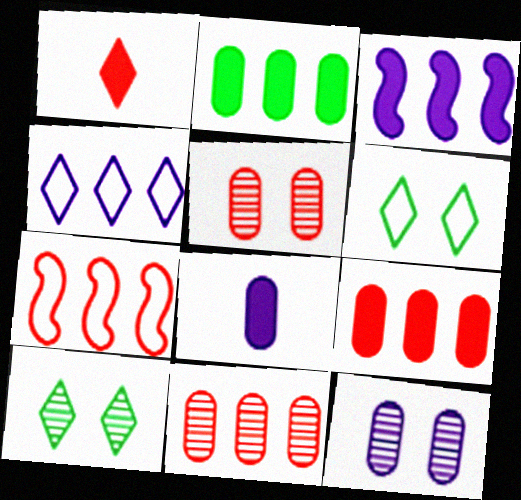[[1, 4, 10], 
[1, 5, 7], 
[7, 8, 10]]